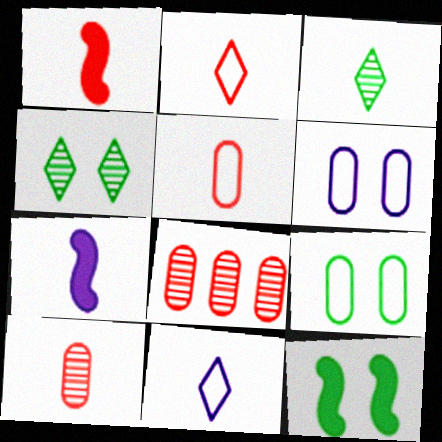[[1, 2, 10], 
[3, 5, 7], 
[4, 9, 12], 
[8, 11, 12]]